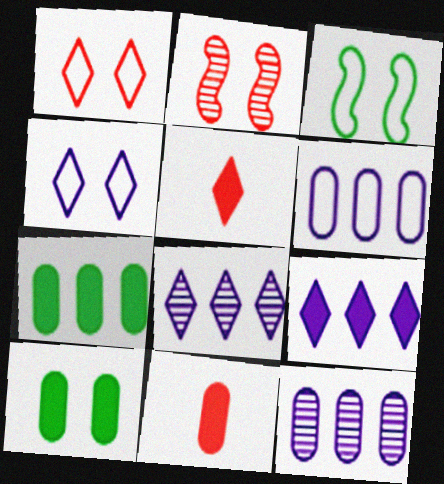[[2, 4, 10], 
[3, 5, 12], 
[3, 8, 11]]